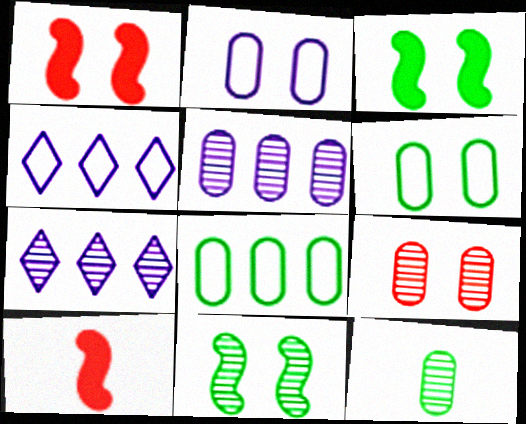[[1, 4, 12], 
[5, 9, 12], 
[6, 7, 10]]